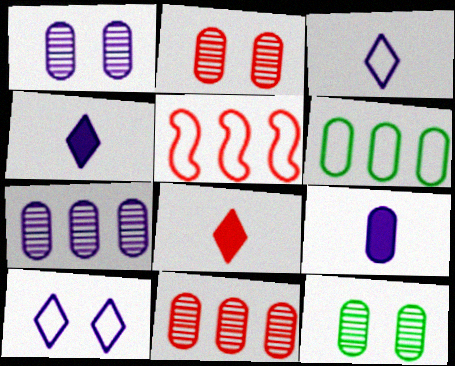[[1, 2, 12], 
[2, 5, 8], 
[2, 6, 9], 
[4, 5, 12]]